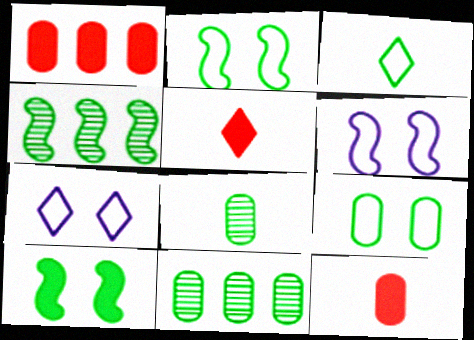[[3, 10, 11], 
[4, 7, 12], 
[5, 6, 11]]